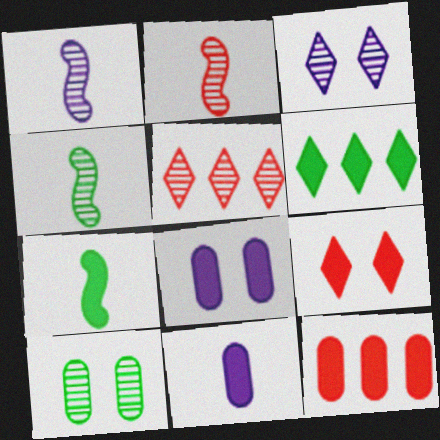[[1, 2, 4], 
[1, 5, 10]]